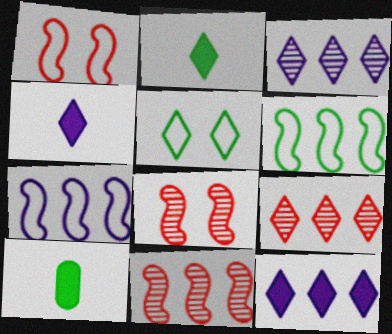[[1, 3, 10], 
[4, 5, 9]]